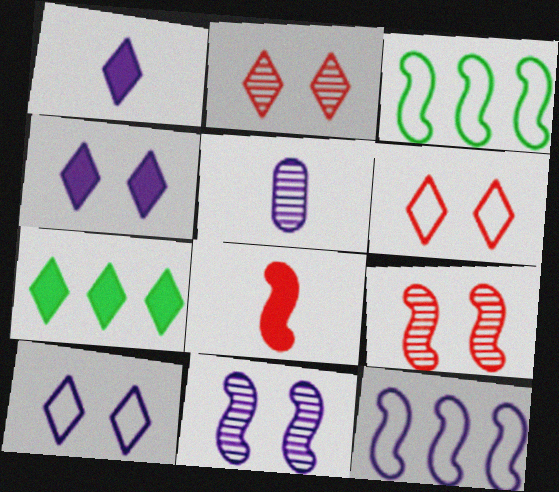[[3, 8, 11], 
[4, 5, 12]]